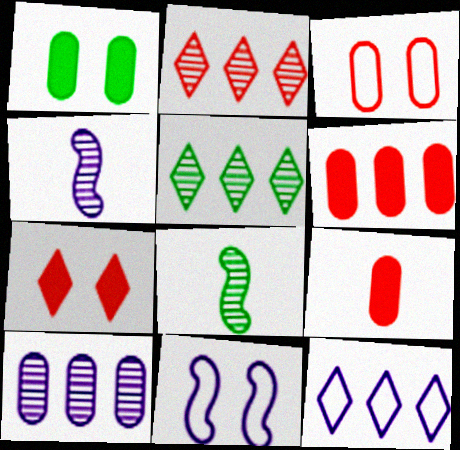[[5, 9, 11]]